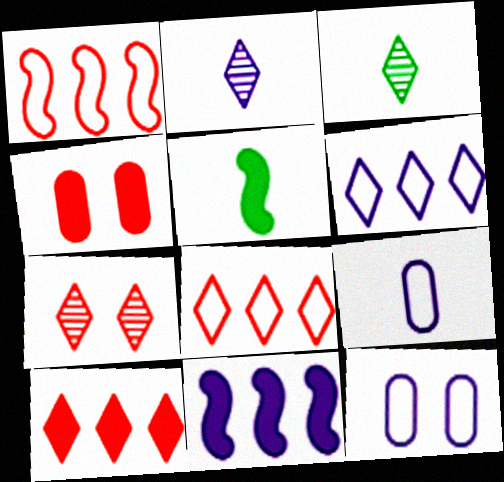[[2, 11, 12]]